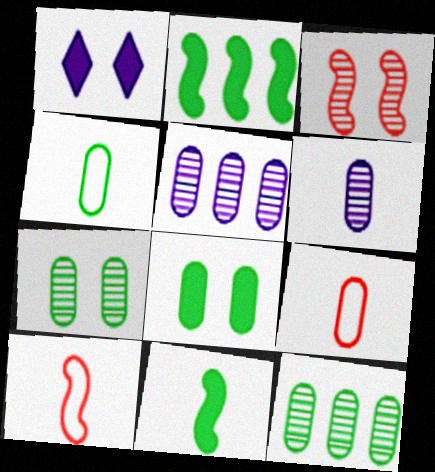[[1, 10, 12], 
[4, 8, 12], 
[5, 8, 9]]